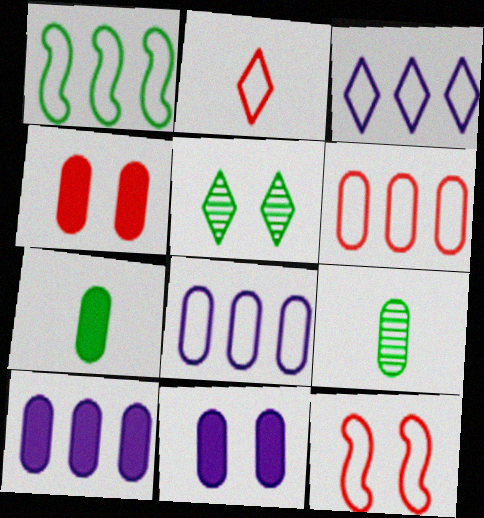[[1, 3, 6], 
[1, 5, 7], 
[2, 6, 12], 
[4, 7, 10], 
[4, 8, 9], 
[5, 11, 12], 
[6, 9, 11]]